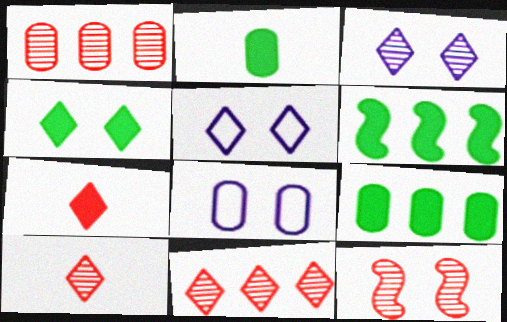[[1, 2, 8], 
[1, 10, 12], 
[2, 4, 6], 
[4, 8, 12], 
[6, 8, 10]]